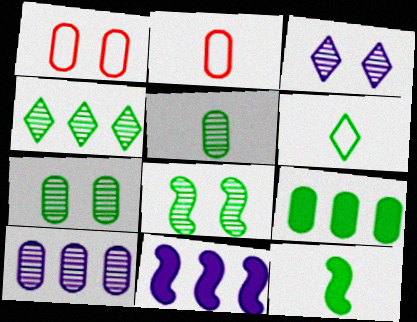[[4, 5, 8], 
[5, 6, 12], 
[6, 8, 9]]